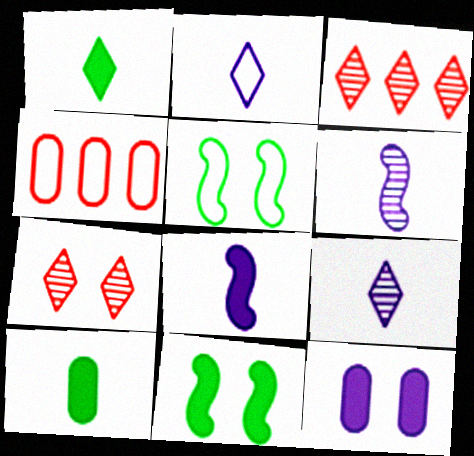[[2, 4, 5], 
[4, 9, 11], 
[5, 7, 12]]